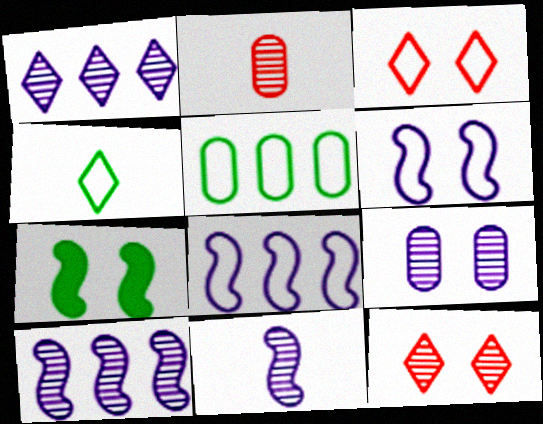[[1, 9, 11], 
[3, 7, 9]]